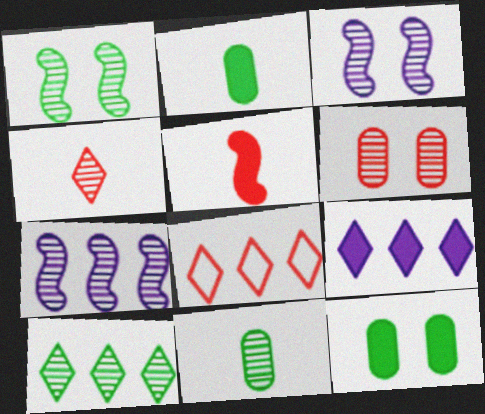[[1, 10, 11], 
[2, 3, 8], 
[5, 6, 8], 
[5, 9, 12], 
[8, 9, 10]]